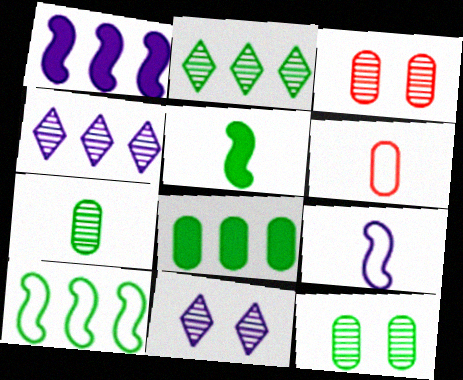[[2, 8, 10]]